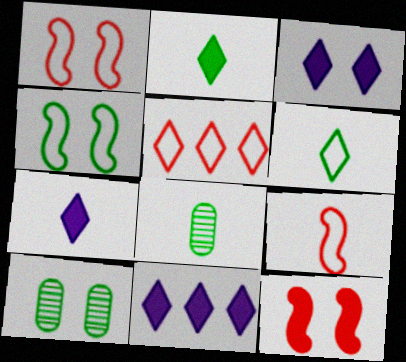[[1, 3, 10], 
[1, 8, 11], 
[3, 7, 11], 
[7, 8, 9], 
[9, 10, 11]]